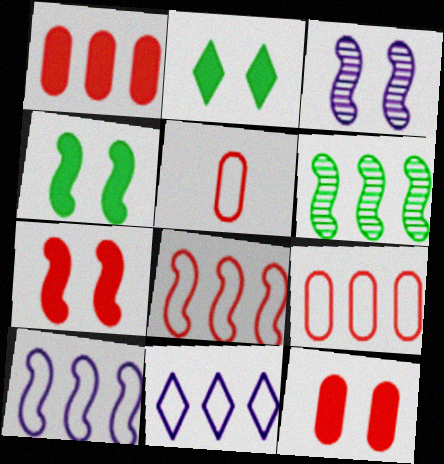[[1, 6, 11]]